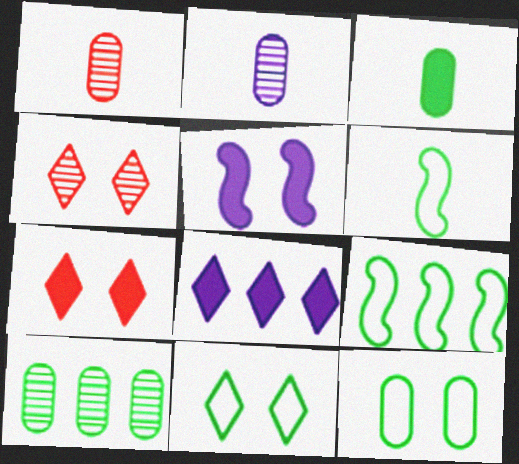[[2, 7, 9], 
[3, 10, 12], 
[4, 5, 12]]